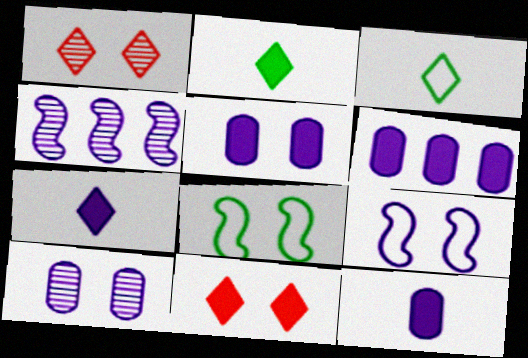[[1, 5, 8], 
[5, 6, 12], 
[8, 10, 11]]